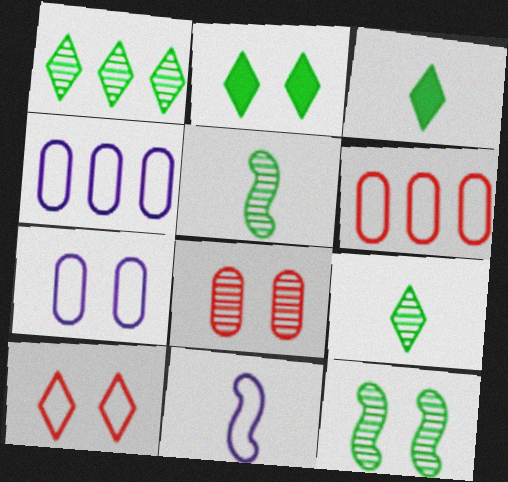[]